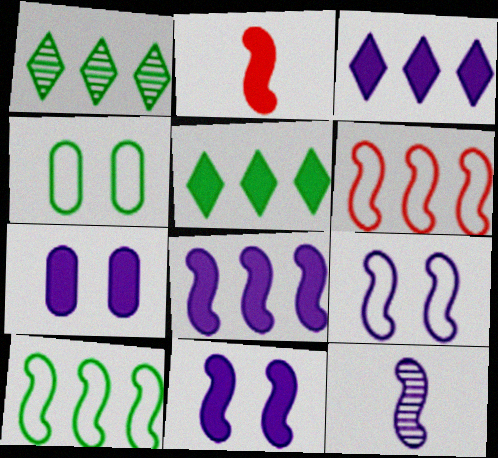[[2, 5, 7], 
[8, 9, 12]]